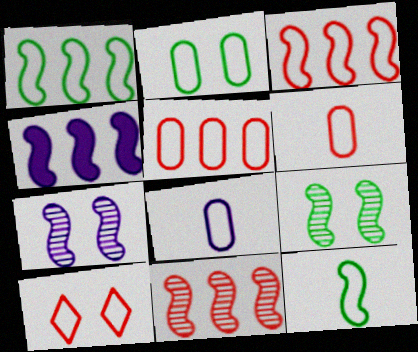[[1, 4, 11], 
[1, 8, 10], 
[2, 5, 8], 
[3, 6, 10]]